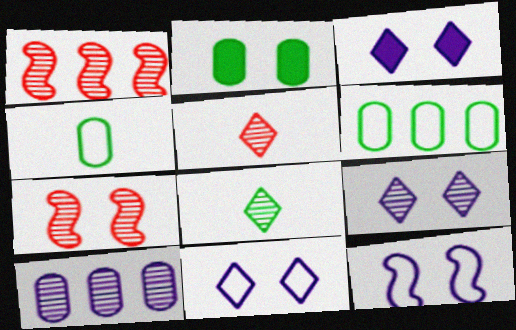[[1, 3, 4], 
[2, 7, 11], 
[3, 9, 11], 
[7, 8, 10]]